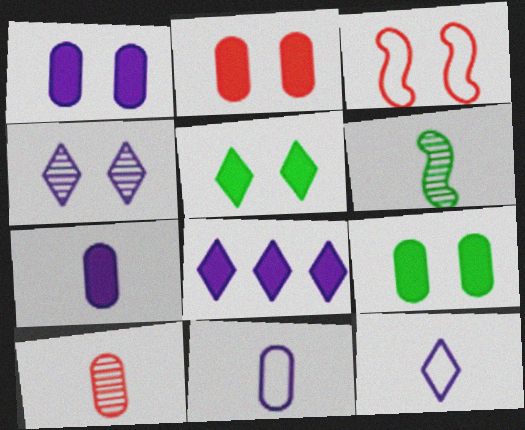[[1, 2, 9], 
[3, 4, 9], 
[4, 8, 12]]